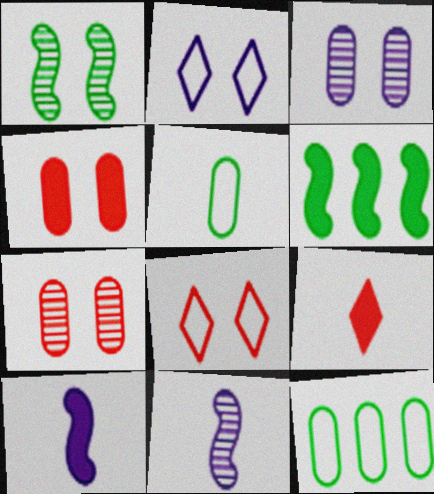[[1, 2, 4], 
[5, 9, 11]]